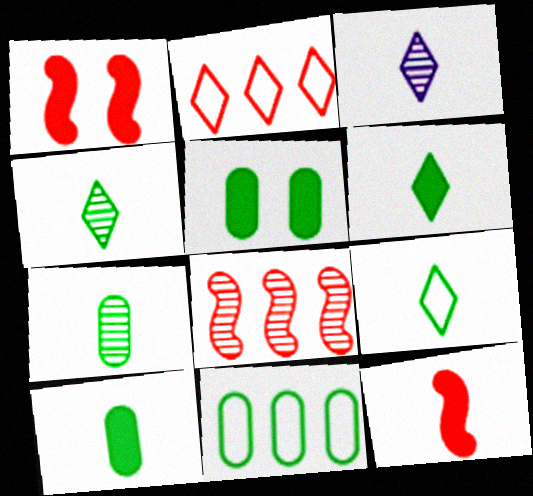[[1, 3, 11], 
[4, 6, 9], 
[5, 7, 11]]